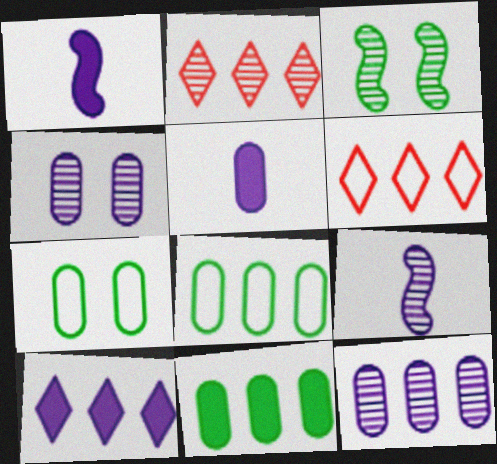[[1, 2, 7], 
[3, 5, 6]]